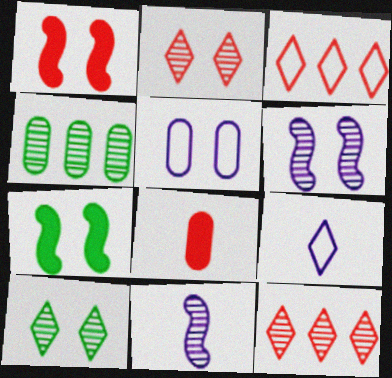[[1, 4, 9], 
[1, 5, 10], 
[2, 4, 11], 
[2, 5, 7], 
[4, 5, 8]]